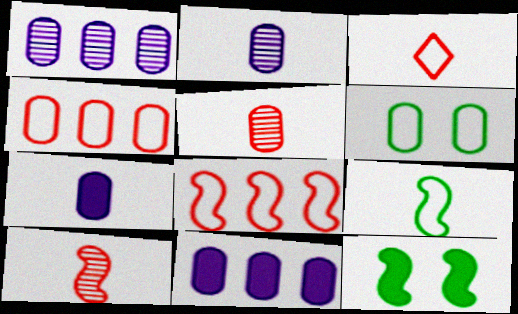[[1, 3, 12], 
[5, 6, 11]]